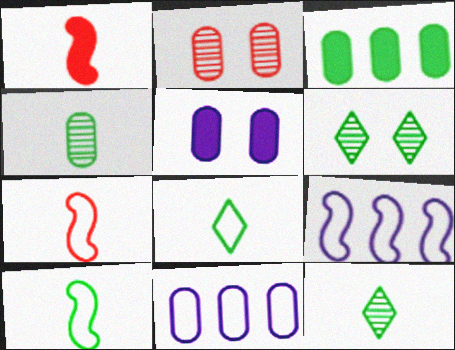[[1, 6, 11], 
[3, 6, 10]]